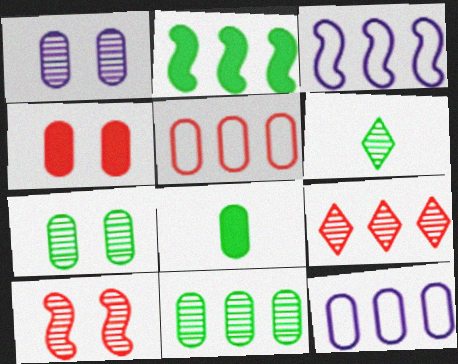[[1, 5, 8], 
[2, 9, 12], 
[3, 4, 6]]